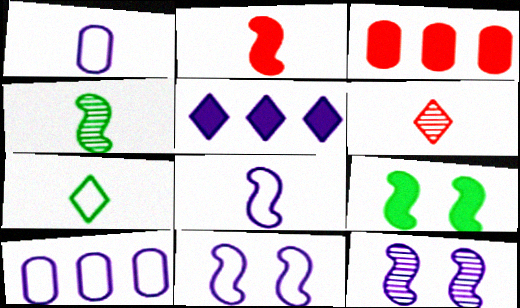[[1, 5, 12], 
[2, 4, 8], 
[3, 7, 12], 
[6, 9, 10]]